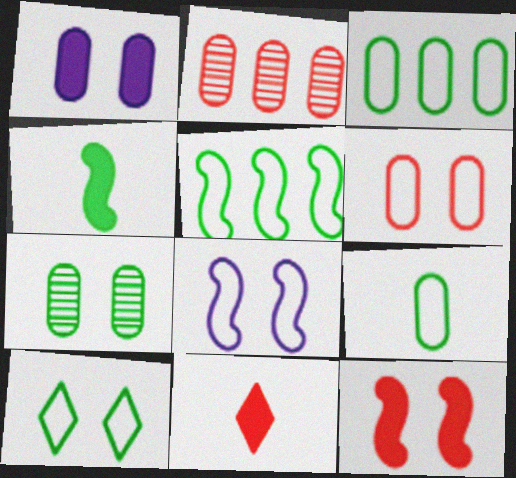[[1, 2, 9], 
[1, 6, 7], 
[5, 9, 10], 
[6, 8, 10]]